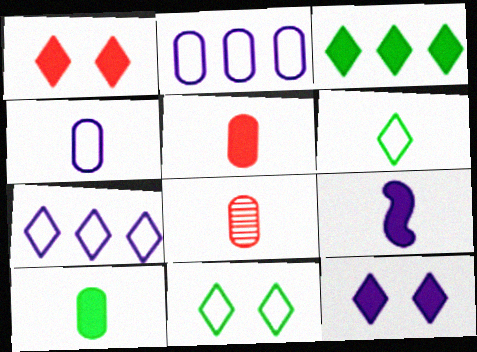[[4, 8, 10], 
[6, 8, 9]]